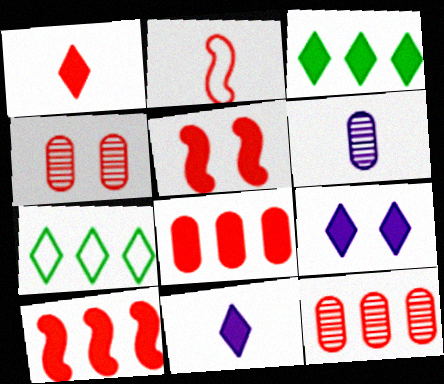[[1, 3, 9], 
[1, 5, 8], 
[5, 6, 7]]